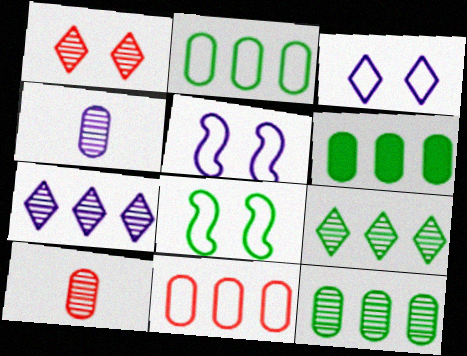[[2, 6, 12]]